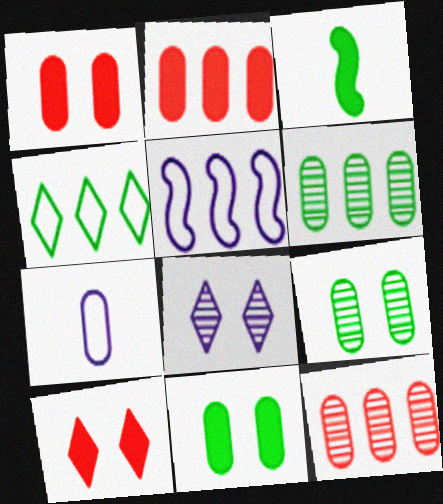[[1, 6, 7], 
[2, 7, 9], 
[3, 4, 9], 
[7, 11, 12]]